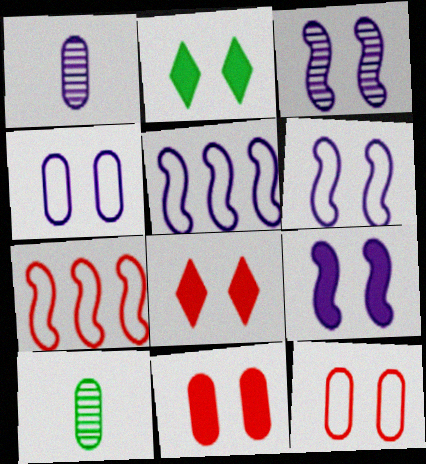[[1, 2, 7], 
[2, 3, 12], 
[2, 9, 11], 
[3, 6, 9], 
[5, 8, 10]]